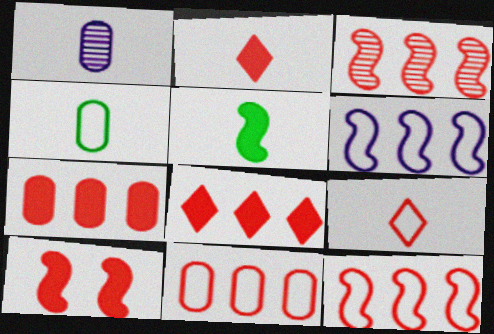[[1, 5, 9], 
[2, 7, 10], 
[3, 8, 11]]